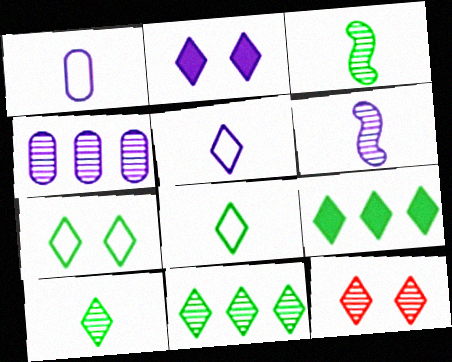[[2, 7, 12], 
[3, 4, 12], 
[5, 9, 12], 
[7, 9, 10]]